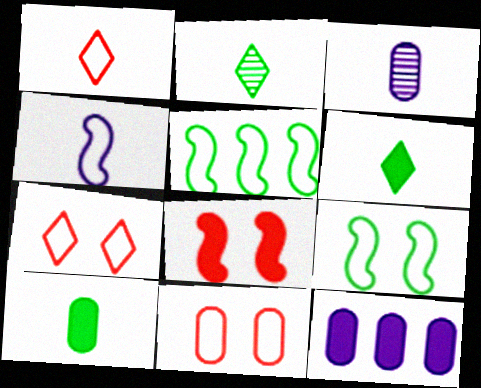[[6, 8, 12]]